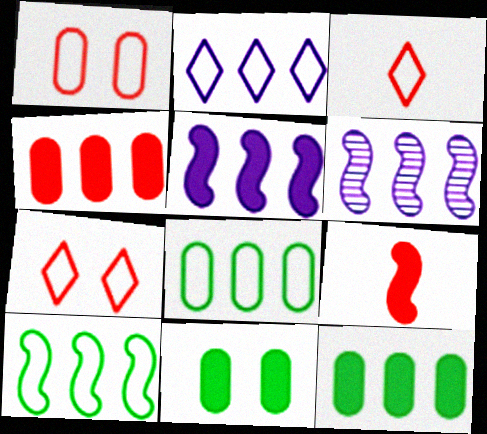[[3, 6, 11]]